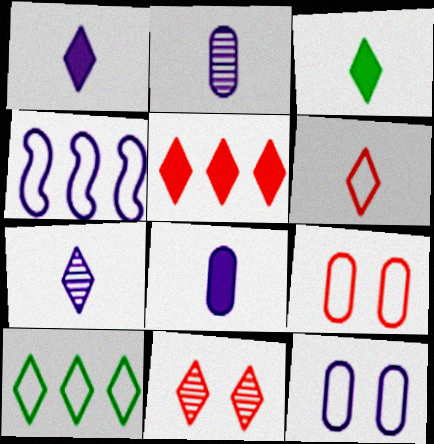[[1, 10, 11], 
[3, 6, 7], 
[5, 6, 11]]